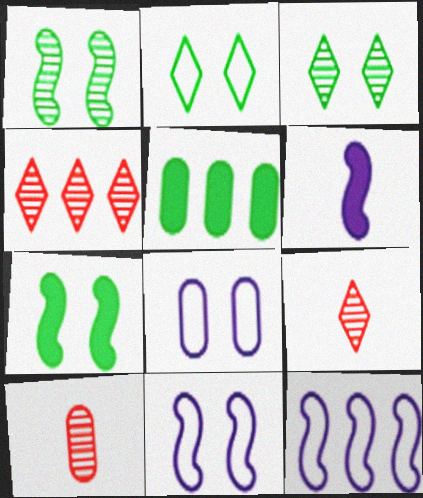[[4, 5, 12], 
[5, 8, 10], 
[5, 9, 11]]